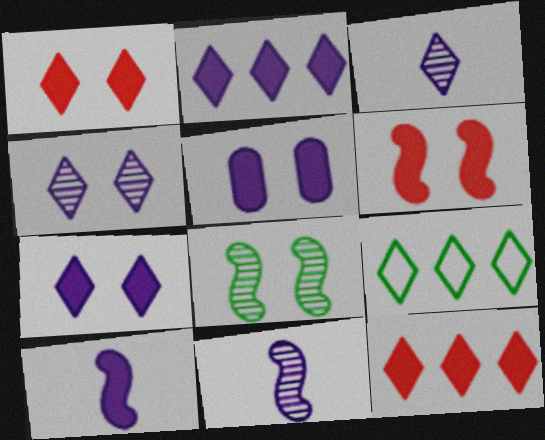[[1, 3, 9], 
[2, 5, 10]]